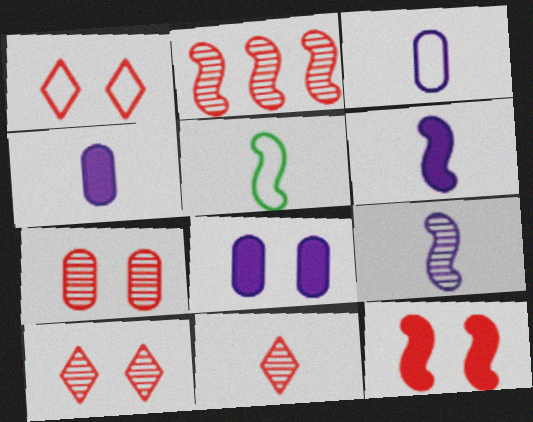[[1, 7, 12], 
[2, 7, 11], 
[4, 5, 11]]